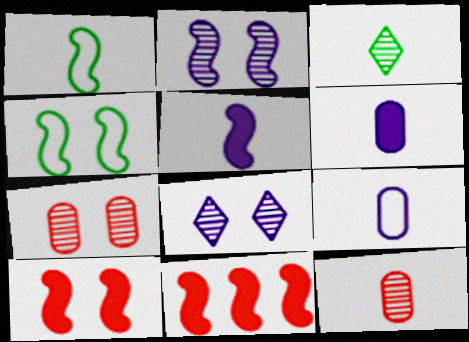[[1, 2, 11], 
[2, 4, 10]]